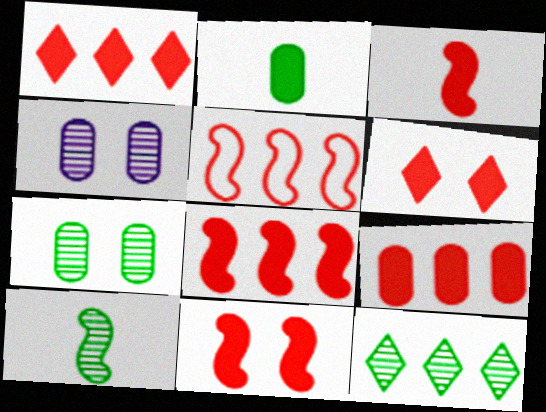[[1, 8, 9], 
[3, 6, 9], 
[3, 8, 11], 
[7, 10, 12]]